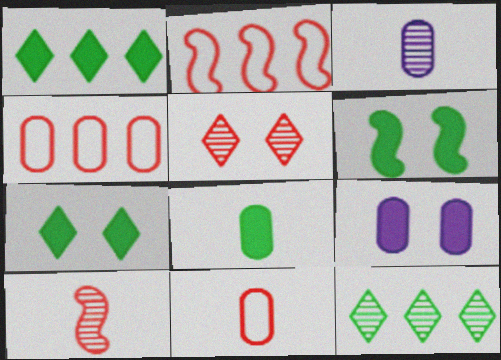[[1, 6, 8], 
[2, 3, 7], 
[3, 8, 11]]